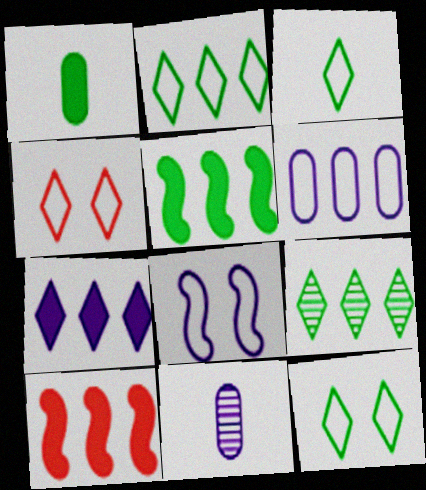[[2, 3, 12], 
[4, 5, 11], 
[6, 9, 10], 
[7, 8, 11], 
[10, 11, 12]]